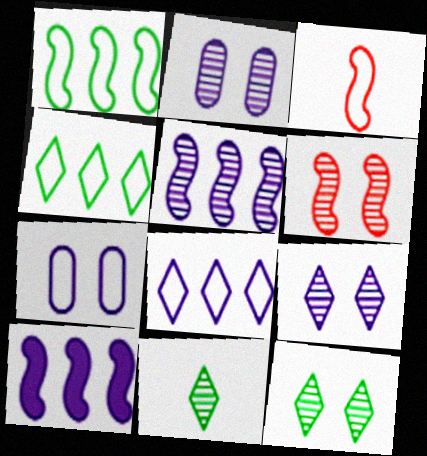[[2, 6, 12], 
[3, 4, 7]]